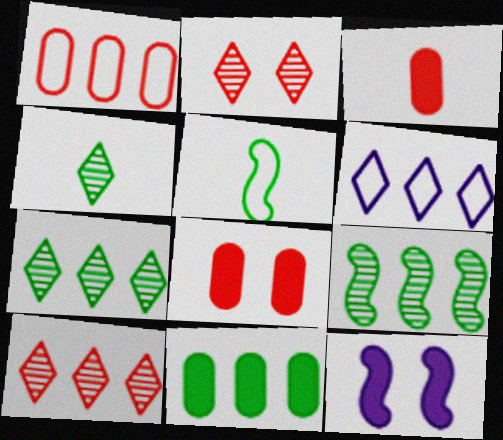[[1, 4, 12]]